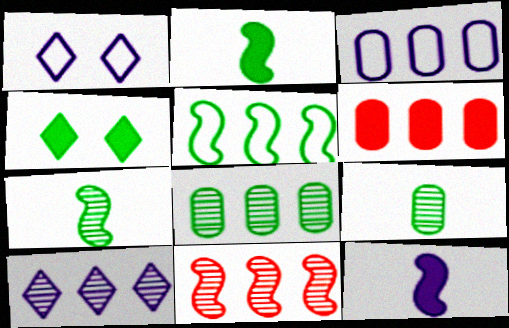[[1, 6, 7], 
[3, 6, 8], 
[4, 5, 9], 
[4, 6, 12], 
[5, 6, 10], 
[8, 10, 11]]